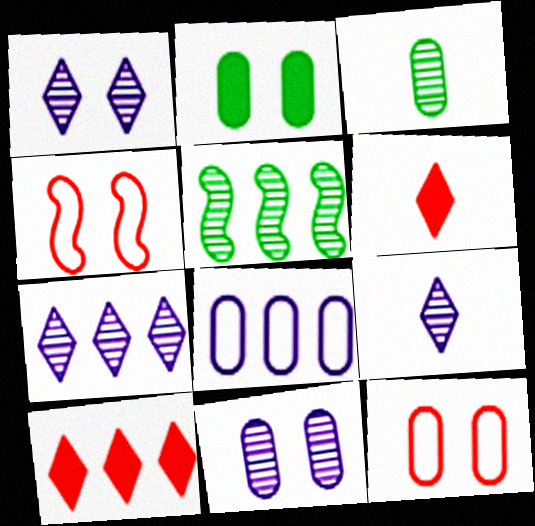[[1, 2, 4], 
[1, 7, 9], 
[2, 11, 12], 
[5, 8, 10]]